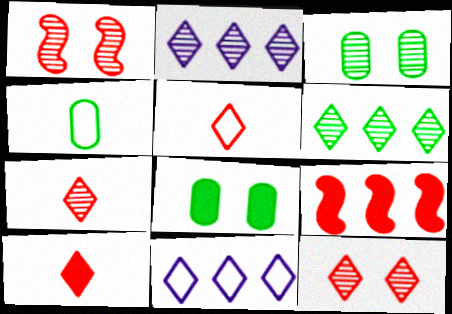[[5, 7, 10]]